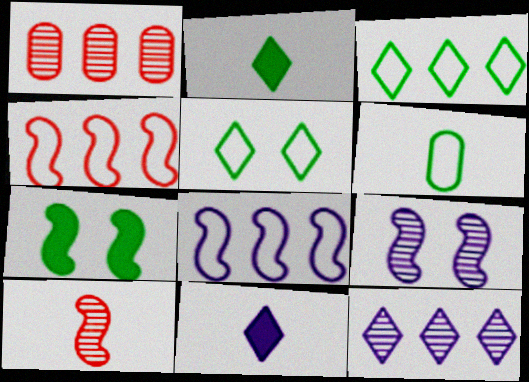[[6, 10, 11], 
[7, 8, 10]]